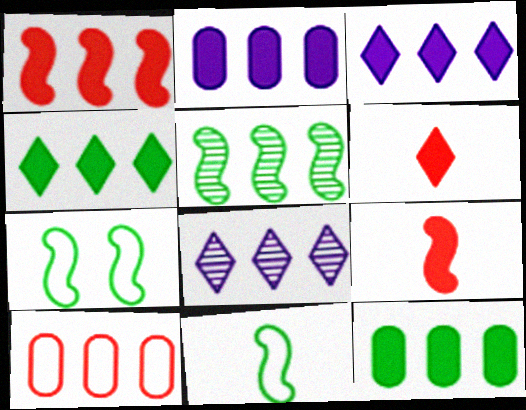[[1, 2, 4], 
[1, 3, 12], 
[3, 5, 10]]